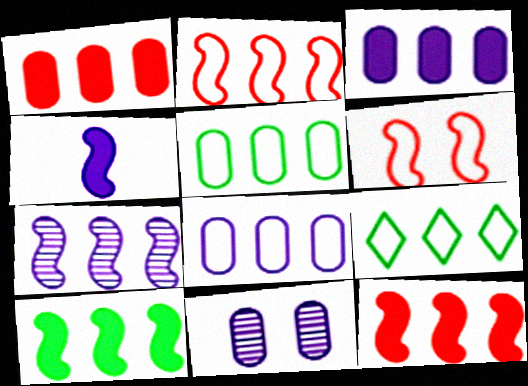[[1, 7, 9], 
[2, 7, 10], 
[2, 8, 9]]